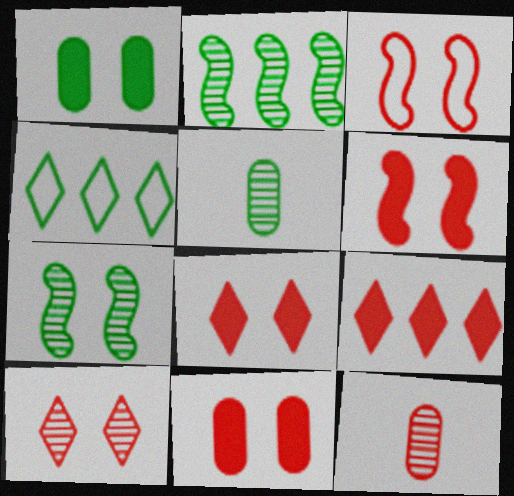[[3, 9, 12], 
[3, 10, 11], 
[6, 8, 11]]